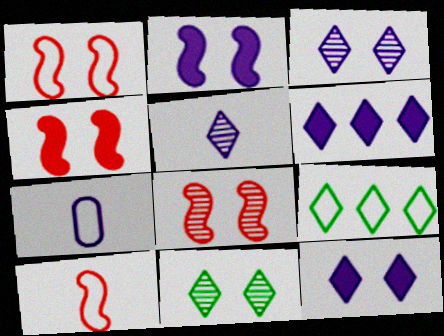[[1, 4, 8], 
[1, 7, 9]]